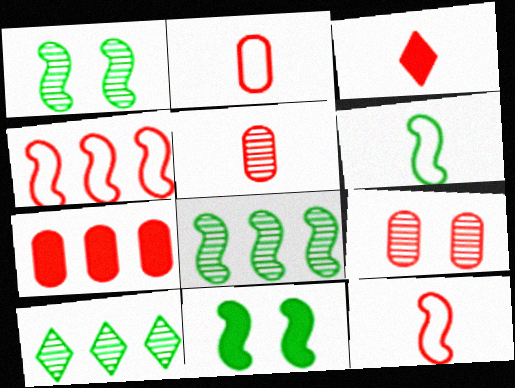[[2, 7, 9], 
[3, 4, 9], 
[3, 5, 12], 
[6, 8, 11]]